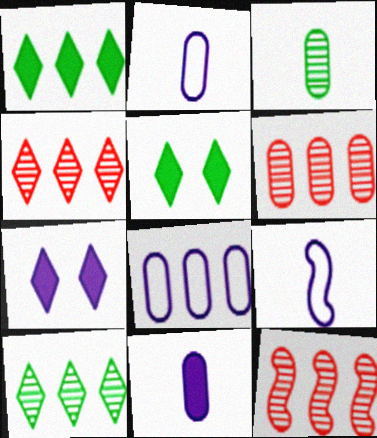[[1, 8, 12], 
[2, 5, 12], 
[4, 6, 12], 
[5, 6, 9]]